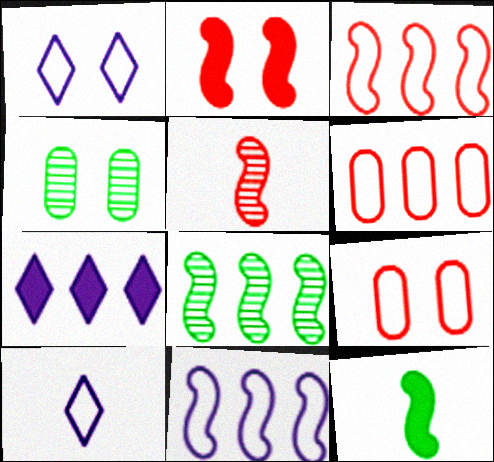[[1, 2, 4], 
[2, 3, 5], 
[6, 7, 8]]